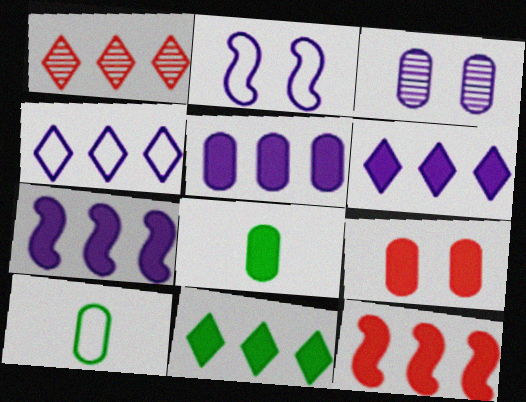[[1, 2, 8], 
[1, 4, 11], 
[5, 6, 7], 
[5, 8, 9], 
[5, 11, 12]]